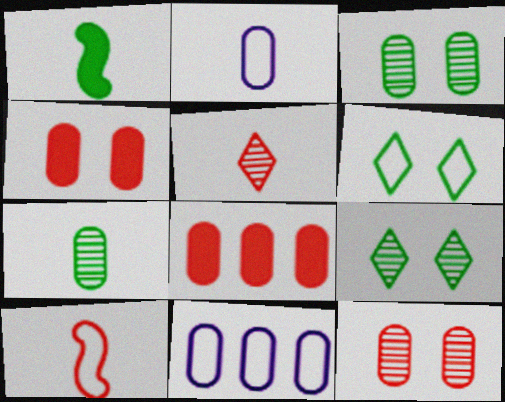[[1, 2, 5], 
[2, 3, 8], 
[4, 7, 11], 
[6, 10, 11]]